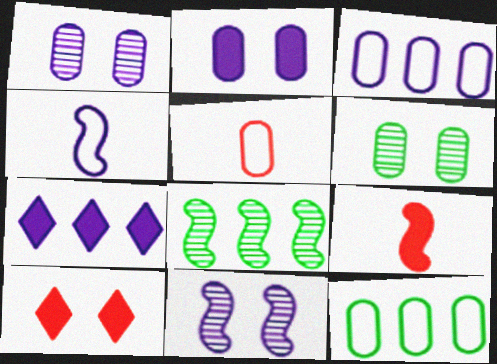[[1, 4, 7]]